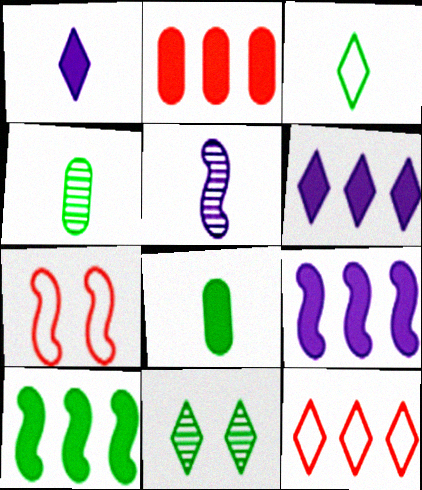[[1, 11, 12], 
[2, 6, 10], 
[4, 6, 7], 
[5, 7, 10]]